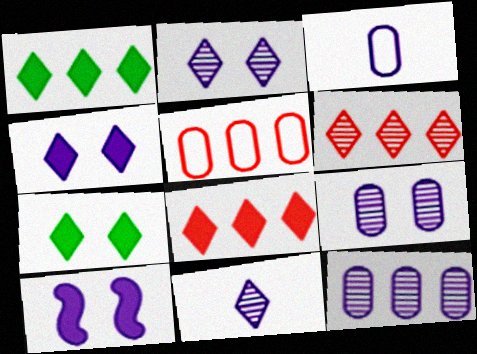[]